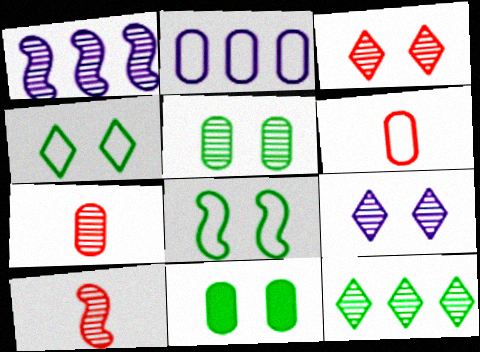[[2, 7, 11]]